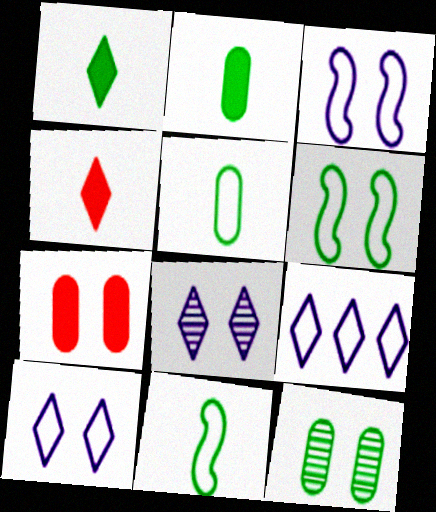[[6, 7, 8]]